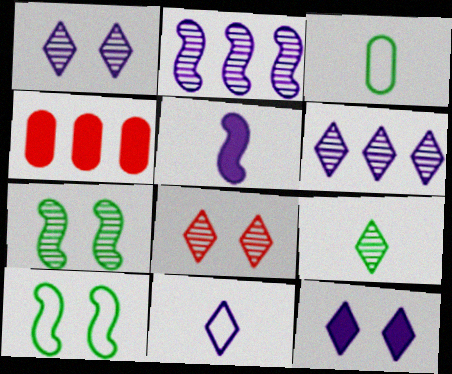[[4, 7, 11], 
[6, 8, 9], 
[6, 11, 12]]